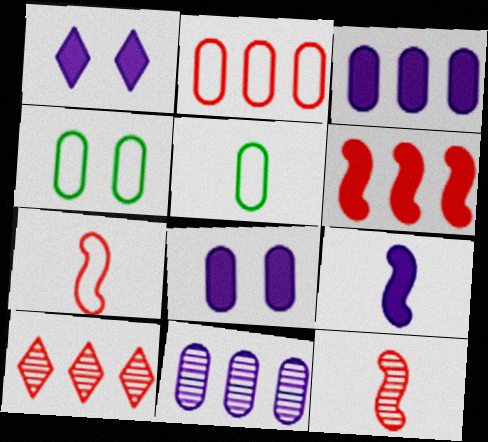[[1, 3, 9], 
[2, 6, 10], 
[4, 9, 10]]